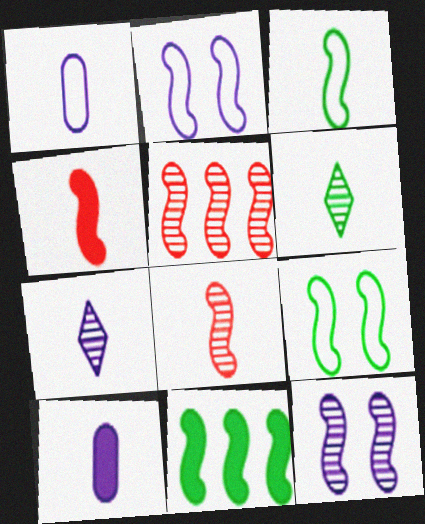[[1, 4, 6], 
[2, 8, 11]]